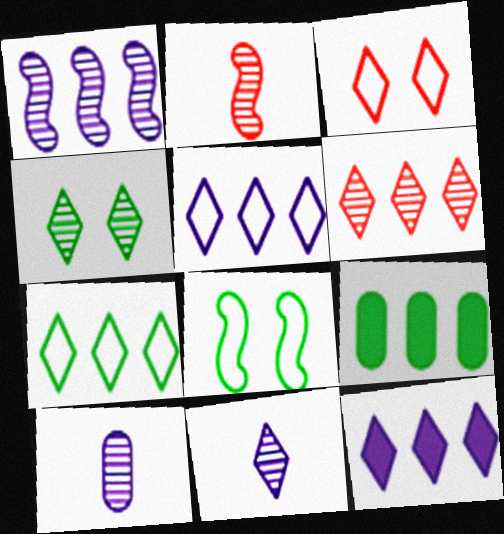[[4, 6, 11], 
[6, 7, 12]]